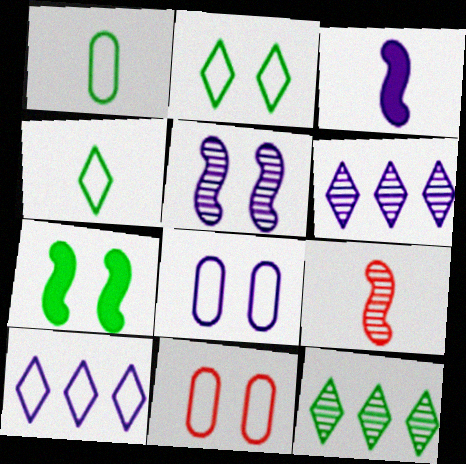[[1, 7, 12], 
[3, 6, 8], 
[3, 11, 12]]